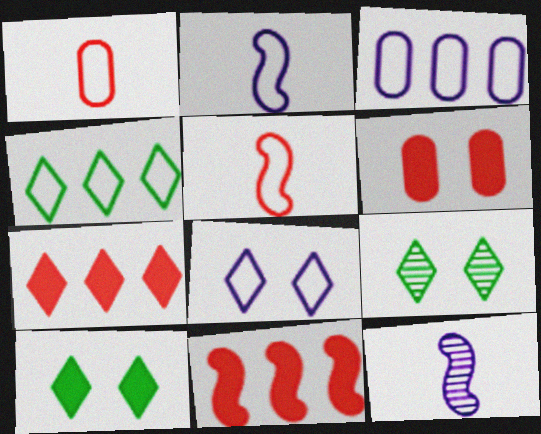[[2, 3, 8], 
[4, 6, 12]]